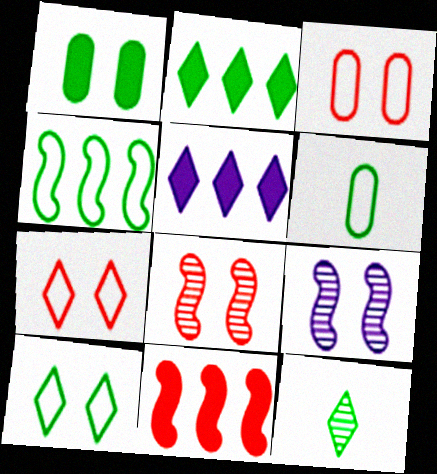[[1, 4, 12], 
[1, 7, 9], 
[2, 10, 12], 
[4, 6, 10], 
[5, 6, 8], 
[5, 7, 12]]